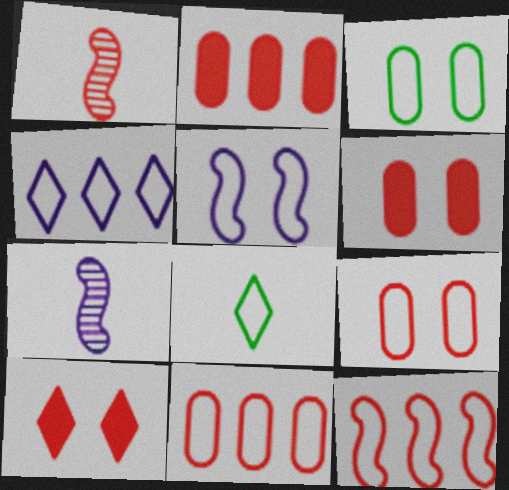[[1, 10, 11], 
[5, 8, 11]]